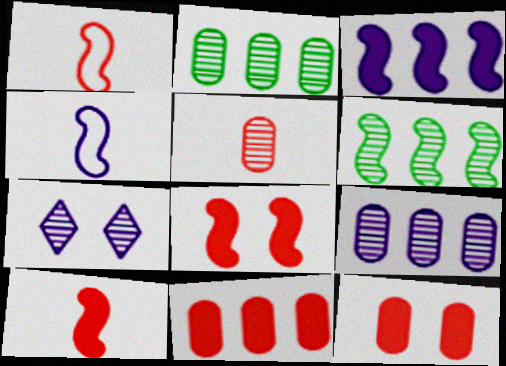[[4, 6, 8], 
[5, 6, 7]]